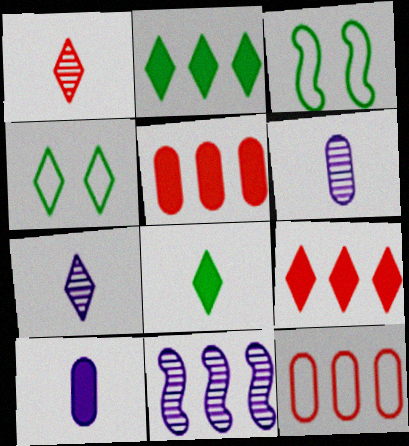[[2, 11, 12], 
[3, 5, 7], 
[3, 6, 9], 
[4, 7, 9]]